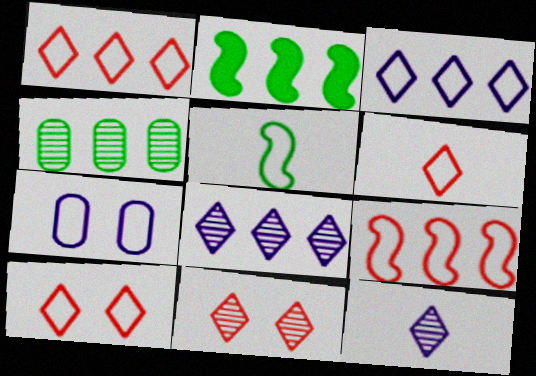[[1, 5, 7], 
[1, 6, 10]]